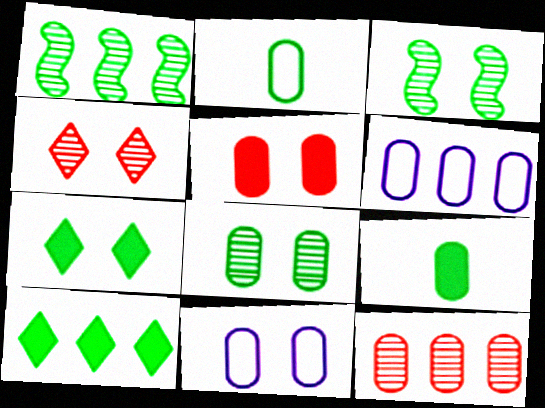[[1, 2, 7], 
[2, 3, 10], 
[5, 8, 11], 
[9, 11, 12]]